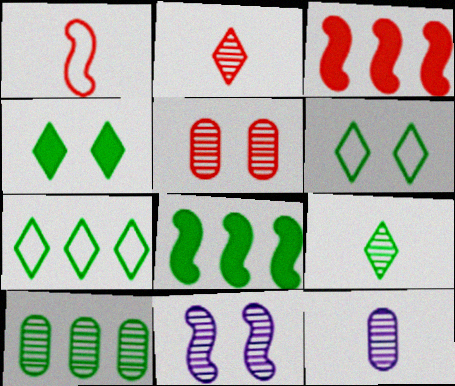[[1, 8, 11], 
[2, 10, 11], 
[3, 6, 12], 
[4, 7, 9], 
[5, 10, 12], 
[7, 8, 10]]